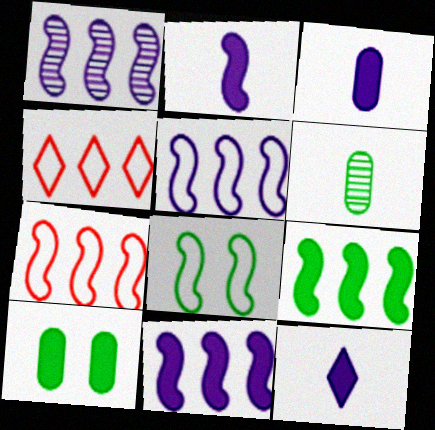[[1, 5, 11], 
[1, 7, 9], 
[2, 3, 12]]